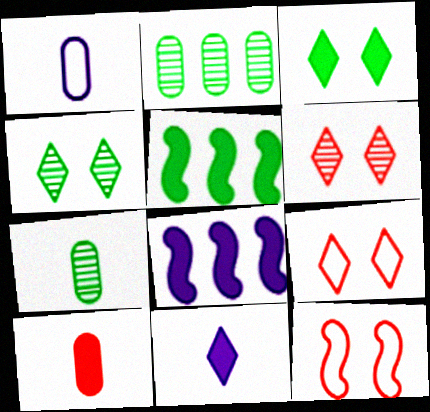[[1, 5, 6], 
[1, 7, 10], 
[2, 11, 12], 
[3, 8, 10], 
[7, 8, 9]]